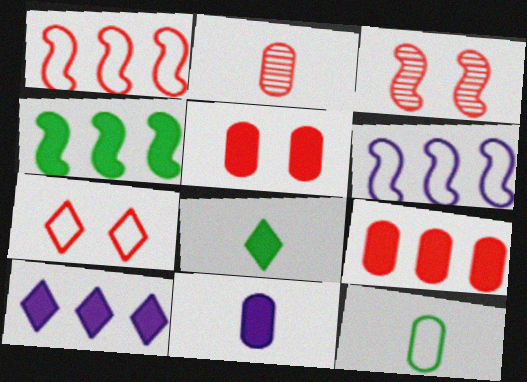[[2, 11, 12], 
[3, 5, 7], 
[3, 10, 12], 
[4, 9, 10], 
[6, 7, 12]]